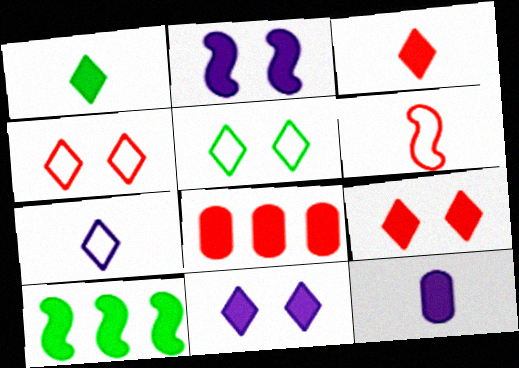[[1, 2, 8], 
[9, 10, 12]]